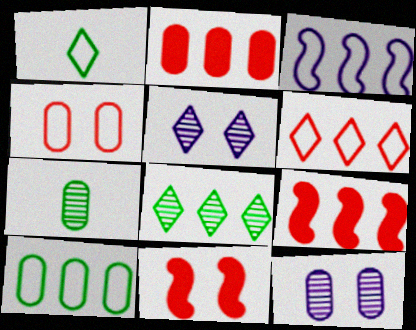[[1, 3, 4], 
[1, 9, 12], 
[2, 3, 8], 
[3, 6, 10]]